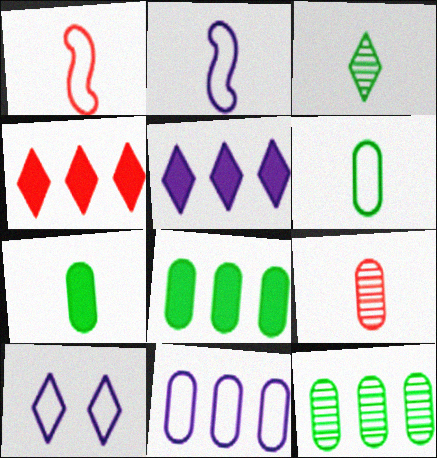[[2, 10, 11], 
[3, 4, 10]]